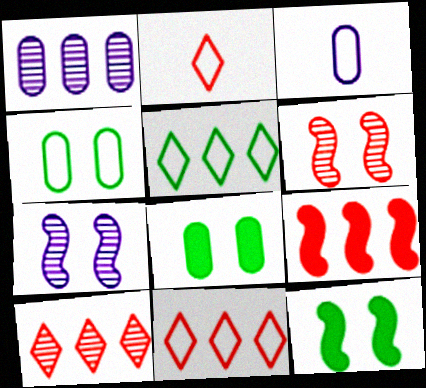[[1, 2, 12], 
[1, 5, 9], 
[3, 10, 12]]